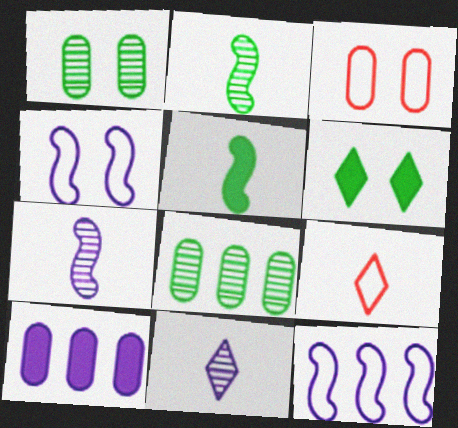[[4, 10, 11]]